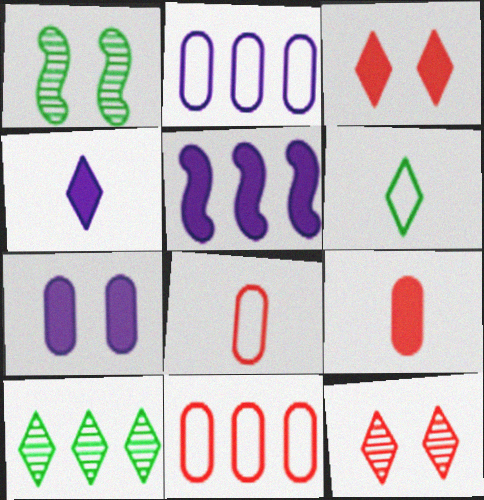[[1, 4, 11], 
[4, 5, 7], 
[5, 10, 11]]